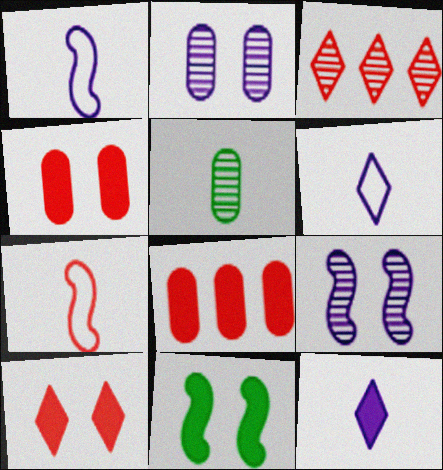[[3, 4, 7], 
[3, 5, 9], 
[5, 7, 12], 
[8, 11, 12]]